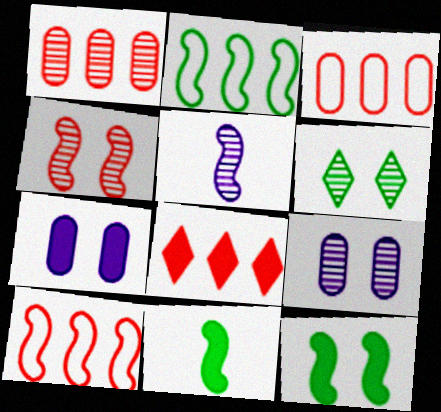[[1, 5, 6], 
[1, 8, 10], 
[4, 6, 9], 
[5, 10, 12], 
[7, 8, 11]]